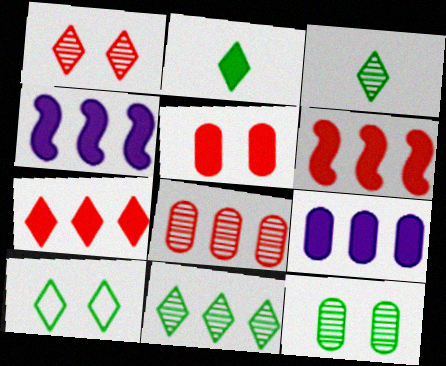[[2, 4, 5], 
[2, 10, 11]]